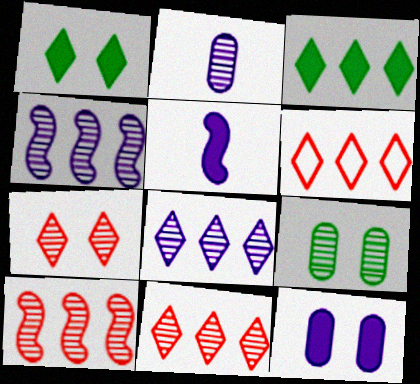[[3, 6, 8], 
[5, 6, 9]]